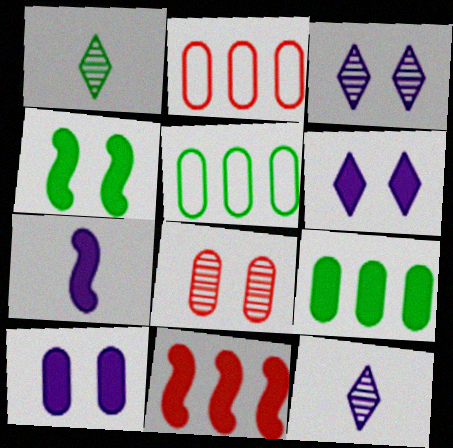[[1, 4, 5], 
[2, 4, 12], 
[4, 7, 11]]